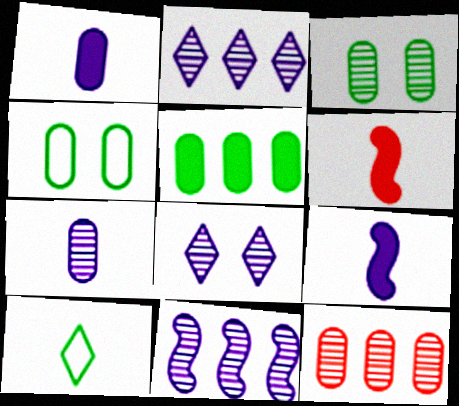[[1, 4, 12], 
[2, 4, 6], 
[3, 7, 12], 
[6, 7, 10], 
[7, 8, 11]]